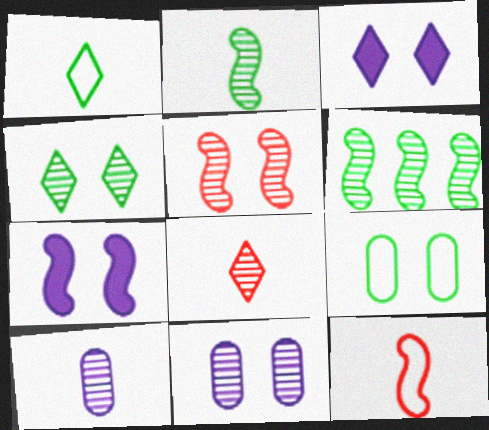[[2, 8, 10], 
[3, 5, 9], 
[4, 5, 11], 
[6, 7, 12], 
[6, 8, 11]]